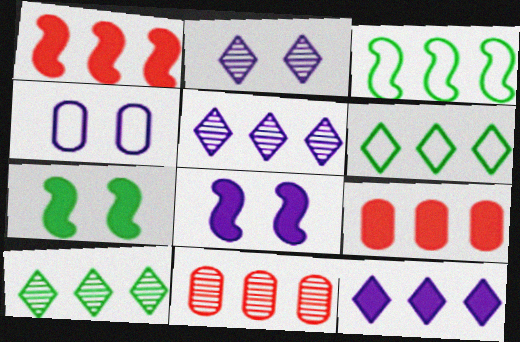[[2, 4, 8], 
[3, 5, 9], 
[3, 11, 12]]